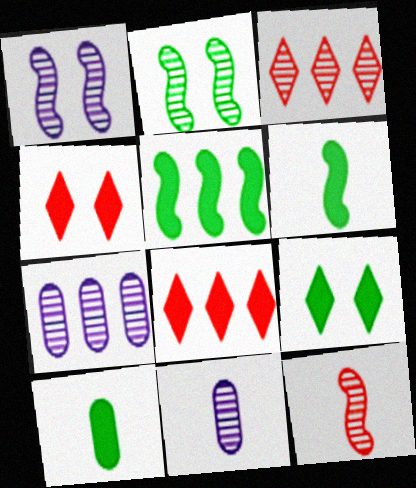[[2, 3, 11], 
[5, 9, 10]]